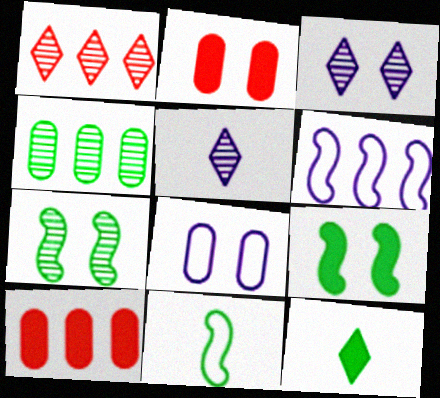[[3, 10, 11]]